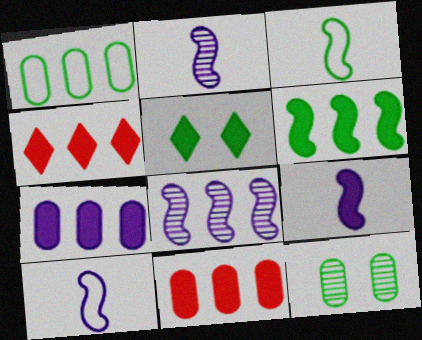[[1, 4, 8], 
[2, 9, 10], 
[4, 6, 7], 
[4, 10, 12], 
[5, 9, 11]]